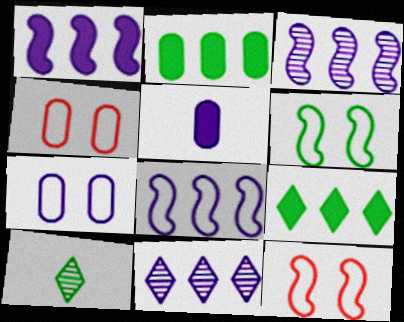[[1, 3, 8], 
[1, 4, 10], 
[2, 6, 10]]